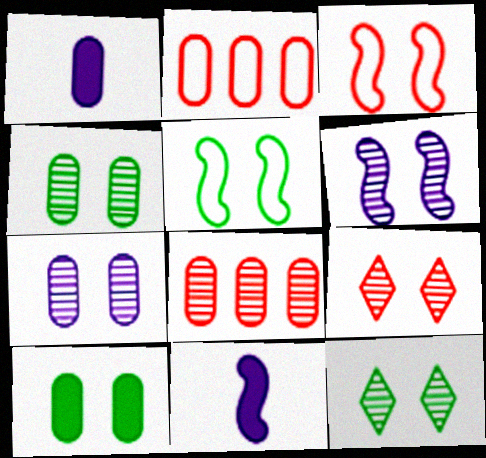[[1, 2, 4], 
[2, 11, 12], 
[4, 6, 9], 
[5, 10, 12]]